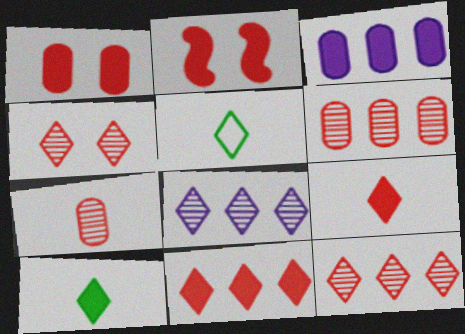[[2, 3, 10]]